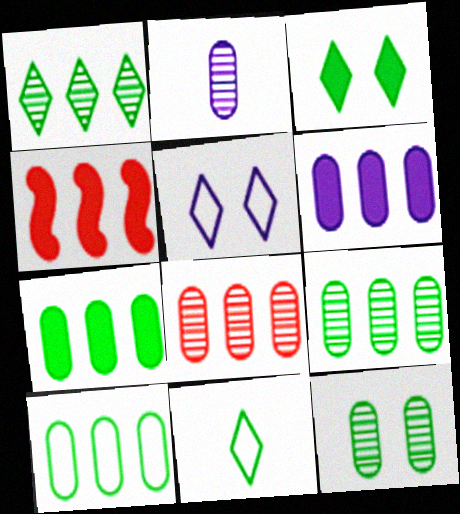[[1, 3, 11], 
[2, 8, 12], 
[6, 8, 10], 
[7, 9, 10]]